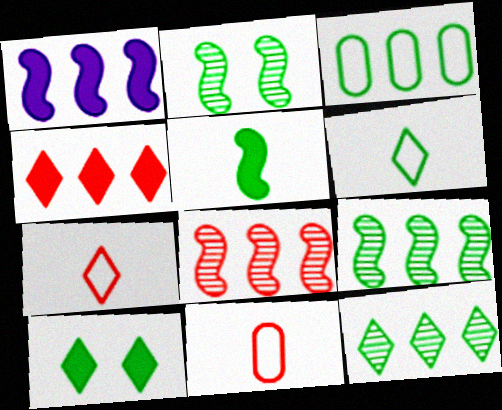[[6, 10, 12]]